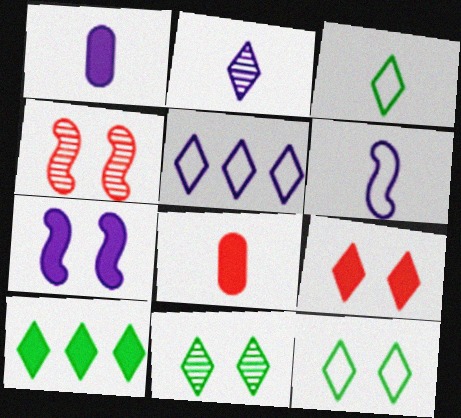[[1, 2, 6], 
[3, 10, 11], 
[7, 8, 10]]